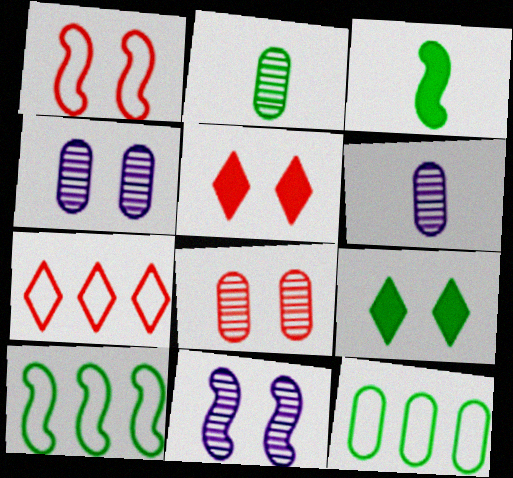[[1, 4, 9], 
[1, 5, 8], 
[2, 9, 10], 
[3, 4, 7], 
[5, 6, 10]]